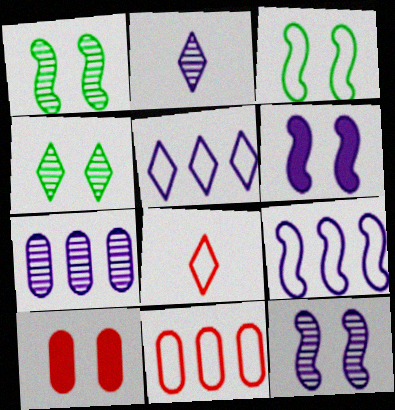[[2, 7, 12]]